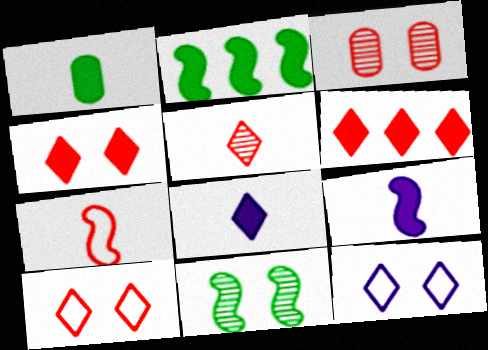[[3, 6, 7], 
[5, 6, 10]]